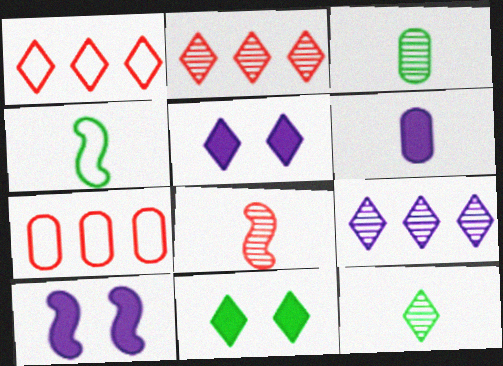[[1, 3, 10], 
[1, 5, 12], 
[7, 10, 12]]